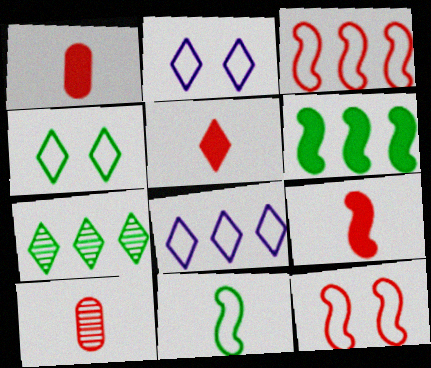[[1, 5, 9], 
[2, 5, 7], 
[2, 6, 10]]